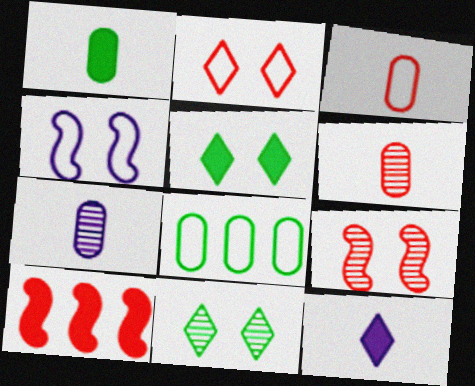[[1, 3, 7], 
[2, 6, 10], 
[8, 9, 12]]